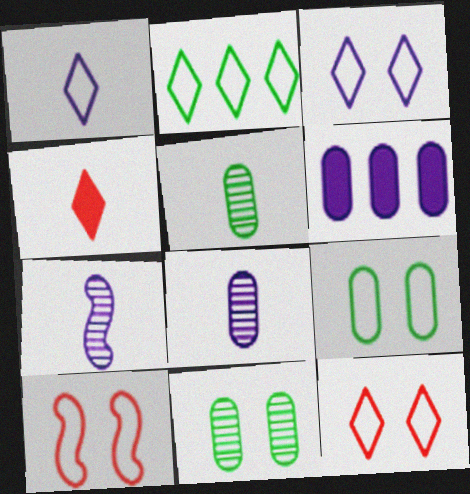[[1, 2, 12], 
[3, 6, 7], 
[3, 9, 10]]